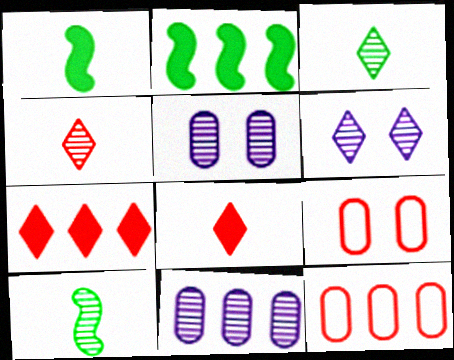[[1, 6, 12]]